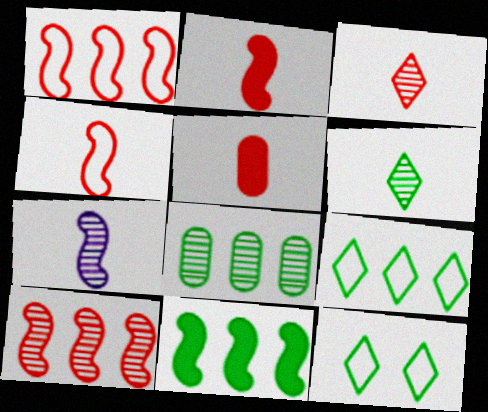[[3, 4, 5], 
[8, 9, 11]]